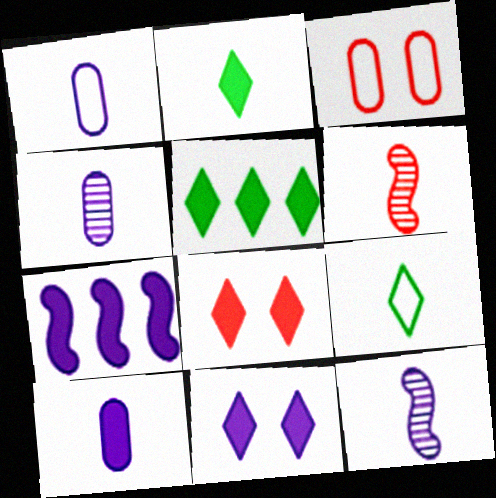[[1, 2, 6], 
[1, 4, 10], 
[3, 5, 12], 
[6, 9, 10], 
[7, 10, 11]]